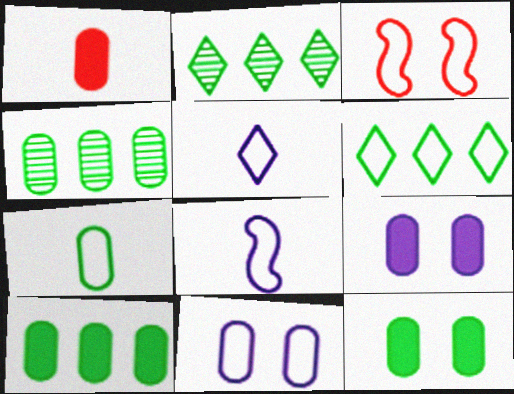[[1, 4, 11], 
[1, 9, 10], 
[4, 7, 12]]